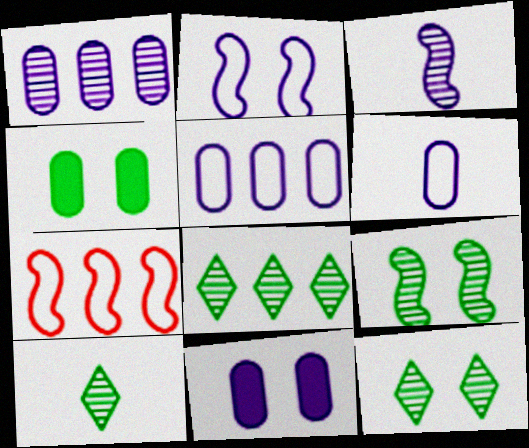[[1, 6, 11], 
[7, 10, 11], 
[8, 10, 12]]